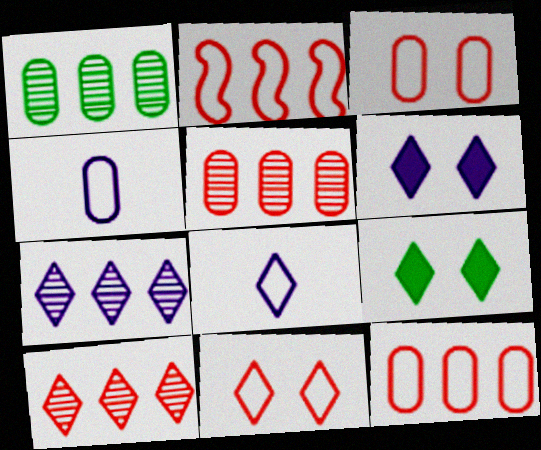[[6, 7, 8], 
[8, 9, 10]]